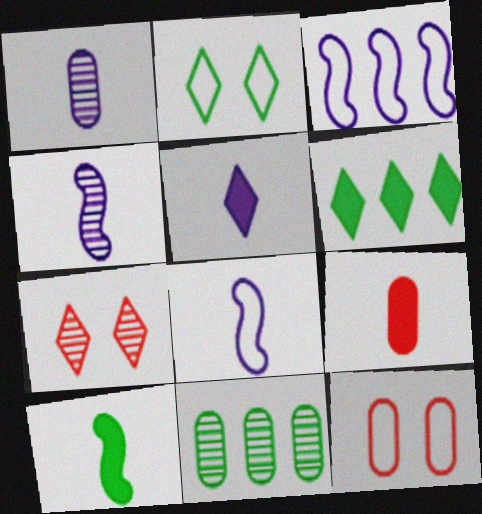[[1, 5, 8], 
[2, 10, 11], 
[4, 6, 12], 
[4, 7, 11], 
[5, 9, 10]]